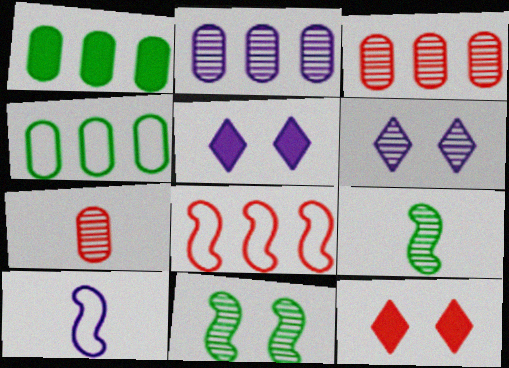[[2, 5, 10], 
[3, 6, 9], 
[7, 8, 12]]